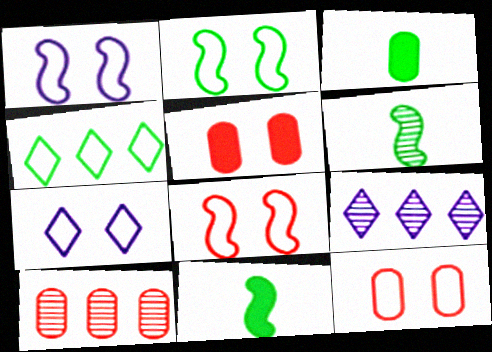[[1, 2, 8], 
[2, 7, 12], 
[3, 8, 9], 
[7, 10, 11], 
[9, 11, 12]]